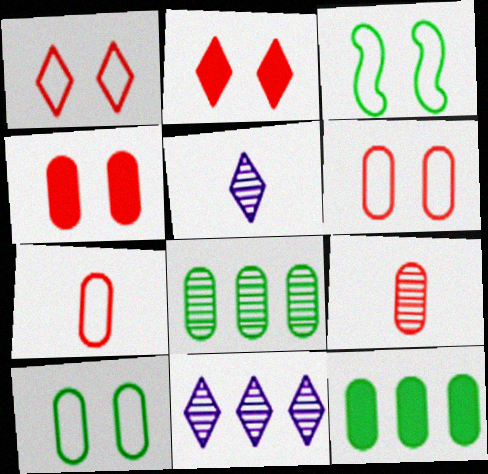[]